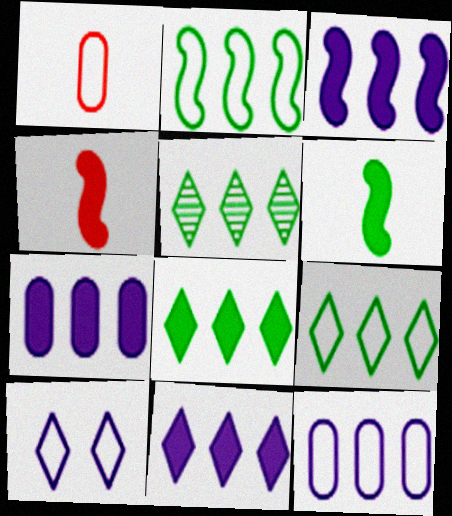[[1, 2, 10], 
[3, 7, 11], 
[5, 8, 9]]